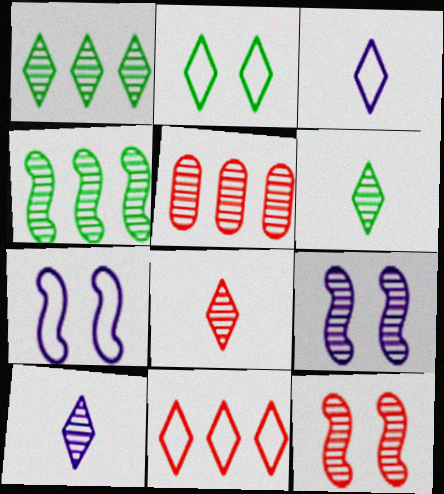[[2, 3, 11], 
[5, 6, 9], 
[5, 8, 12], 
[6, 8, 10]]